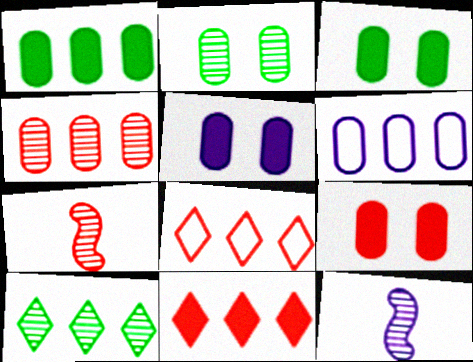[[1, 4, 6], 
[3, 5, 9], 
[3, 8, 12], 
[7, 8, 9]]